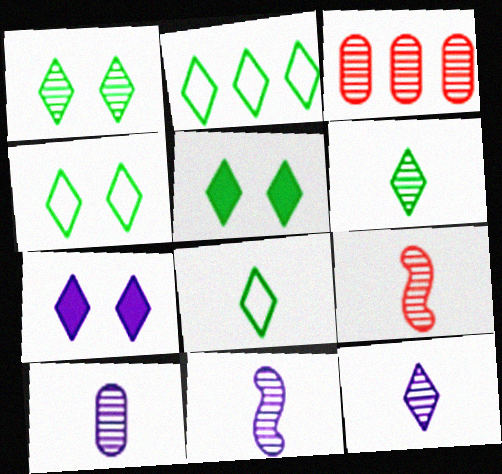[[1, 3, 11], 
[1, 4, 5], 
[2, 4, 8], 
[2, 5, 6], 
[6, 9, 10], 
[10, 11, 12]]